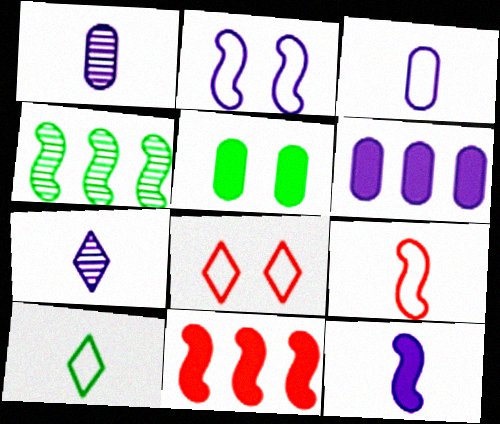[[2, 6, 7], 
[3, 7, 12], 
[3, 9, 10], 
[4, 5, 10]]